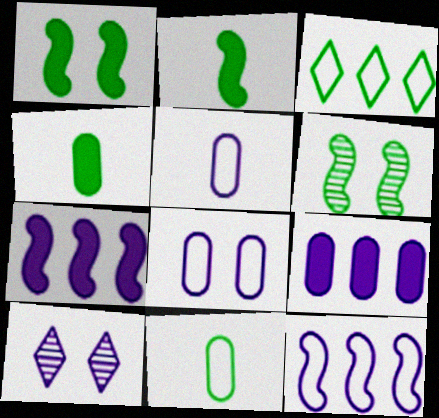[[3, 4, 6], 
[5, 7, 10]]